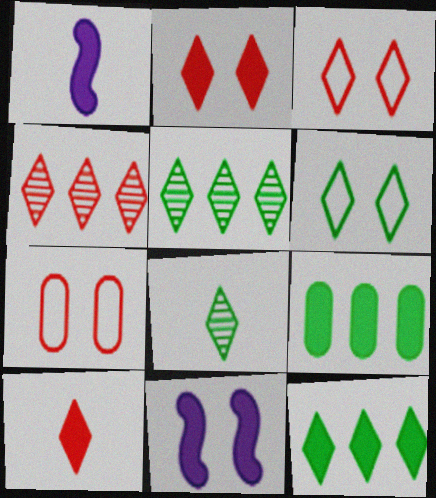[[1, 2, 9], 
[1, 5, 7], 
[3, 4, 10], 
[6, 8, 12], 
[9, 10, 11]]